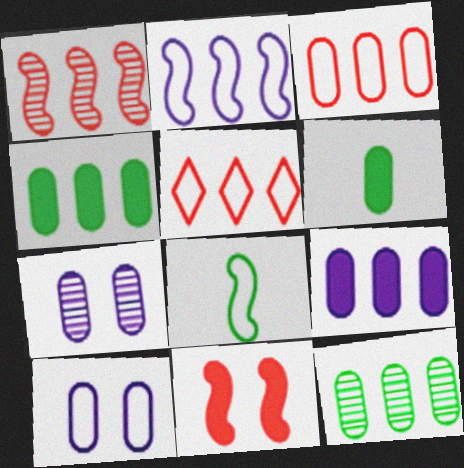[[3, 6, 7], 
[3, 9, 12], 
[5, 8, 10]]